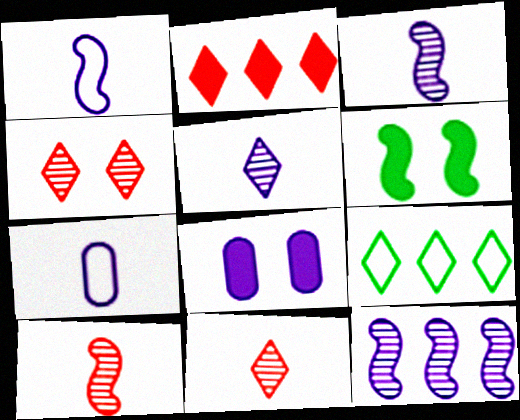[[8, 9, 10]]